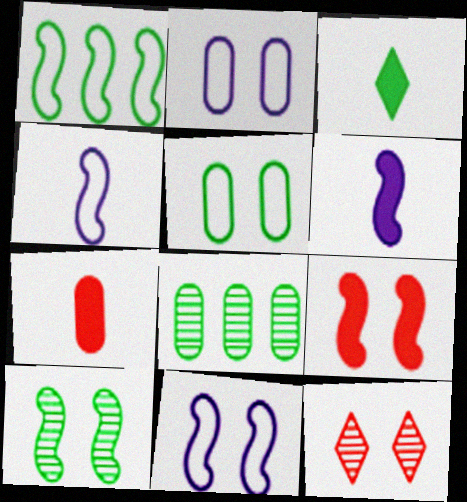[[2, 7, 8], 
[3, 6, 7], 
[9, 10, 11]]